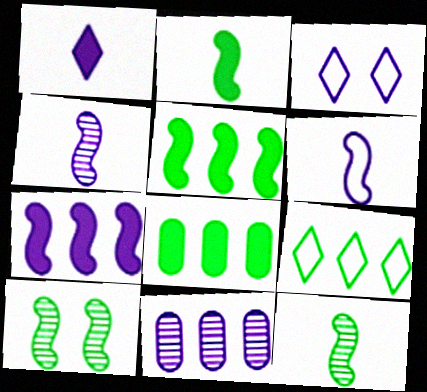[]